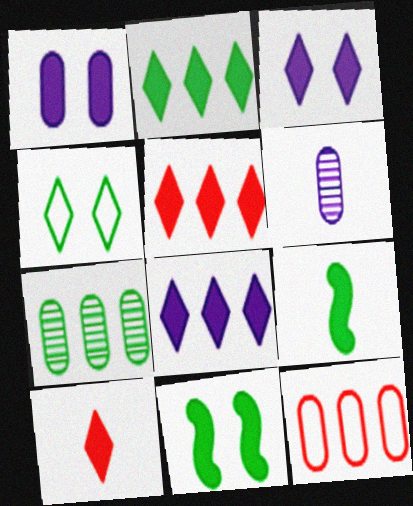[[1, 5, 9], 
[2, 3, 10], 
[2, 5, 8], 
[4, 7, 9]]